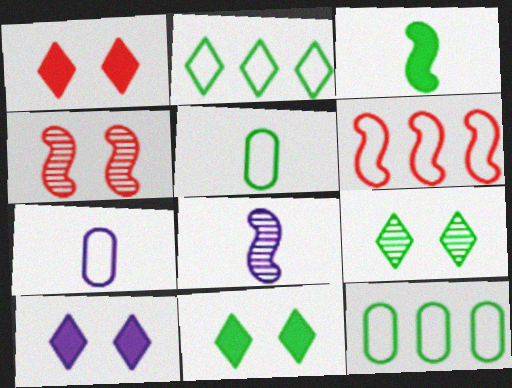[[1, 8, 12], 
[1, 10, 11], 
[3, 9, 12]]